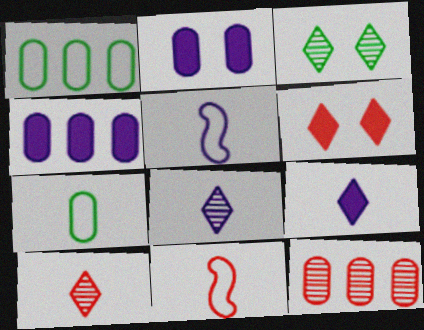[[1, 4, 12], 
[2, 7, 12], 
[3, 4, 11], 
[6, 11, 12]]